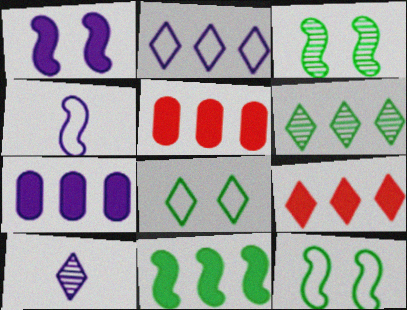[[2, 6, 9], 
[5, 10, 12], 
[7, 9, 11], 
[8, 9, 10]]